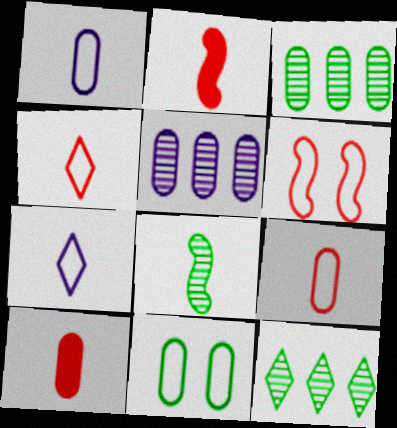[[5, 10, 11], 
[7, 8, 10]]